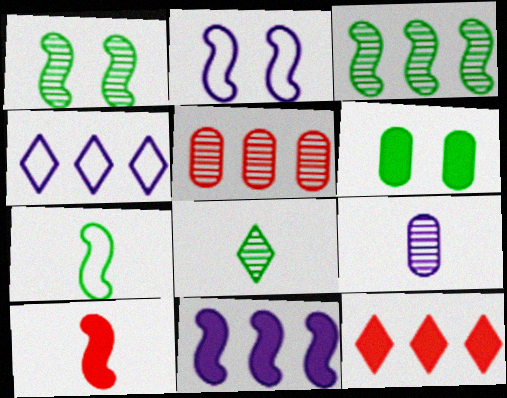[[2, 3, 10]]